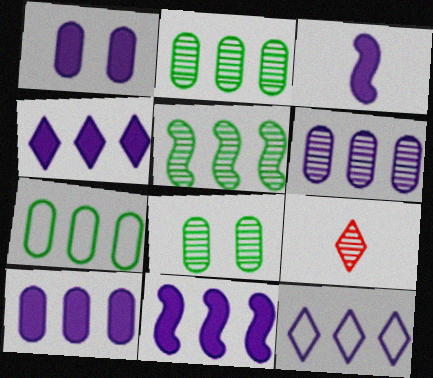[[1, 3, 4], 
[4, 10, 11], 
[6, 11, 12]]